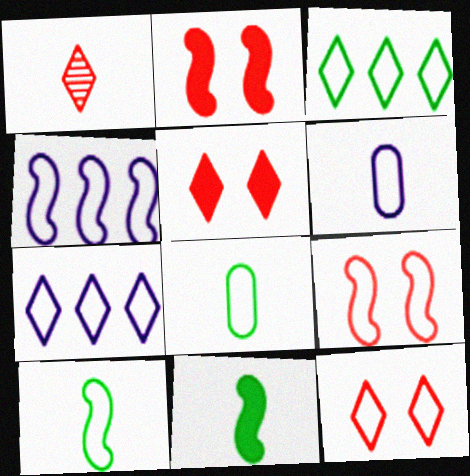[[1, 6, 11], 
[3, 6, 9], 
[4, 8, 12], 
[4, 9, 10], 
[7, 8, 9]]